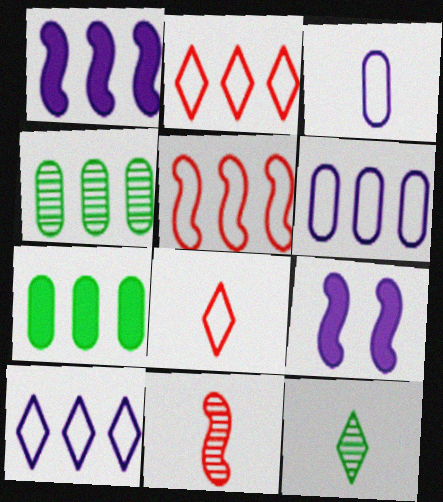[[1, 2, 4], 
[4, 8, 9]]